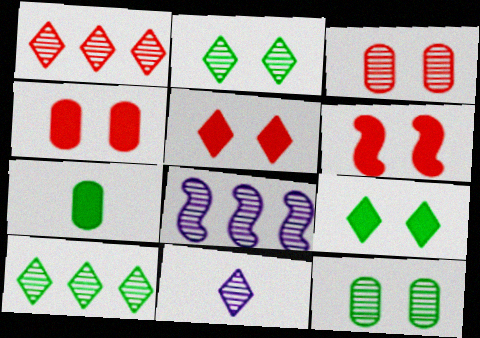[[1, 2, 11], 
[4, 5, 6]]